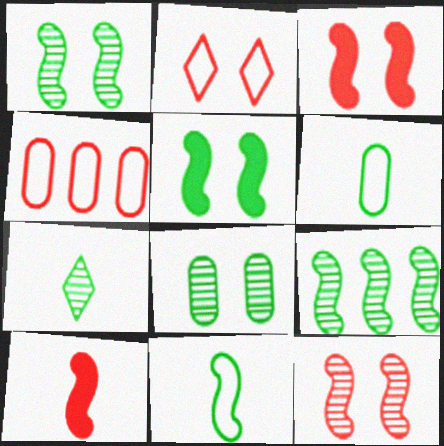[[5, 9, 11], 
[7, 8, 9]]